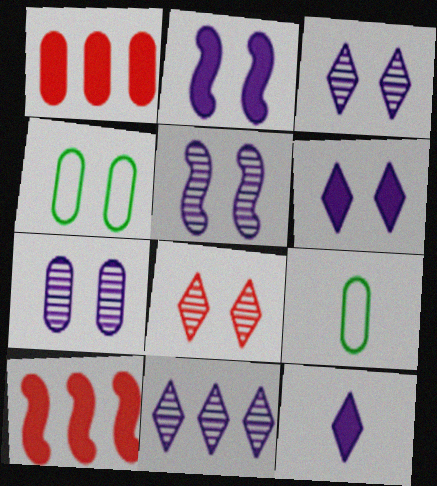[[1, 7, 9], 
[2, 4, 8], 
[3, 5, 7], 
[3, 9, 10]]